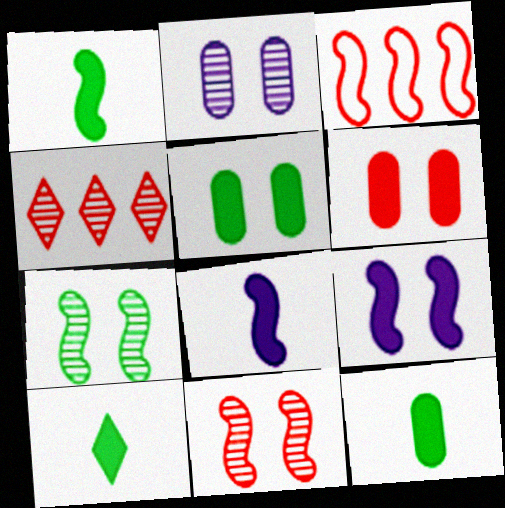[[1, 10, 12], 
[2, 3, 10], 
[3, 7, 8]]